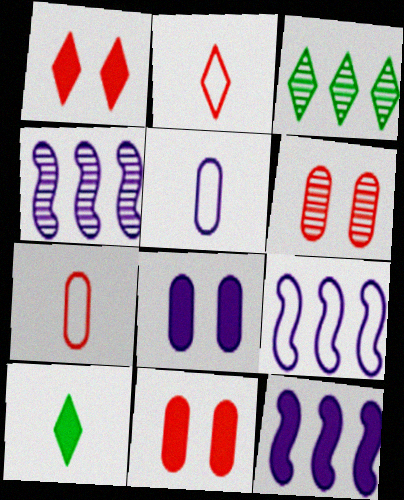[[4, 9, 12], 
[6, 9, 10], 
[10, 11, 12]]